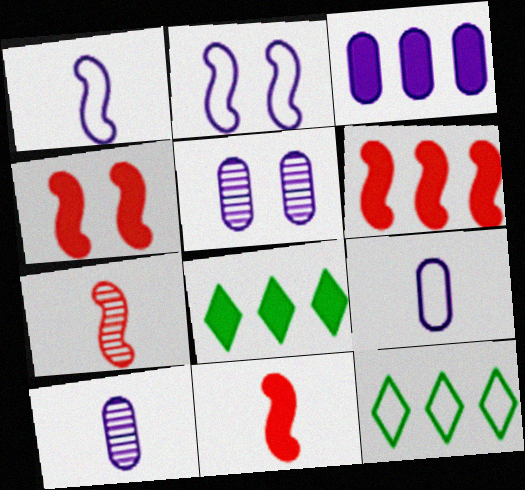[[3, 5, 9], 
[3, 6, 8], 
[4, 6, 11], 
[4, 10, 12], 
[5, 11, 12]]